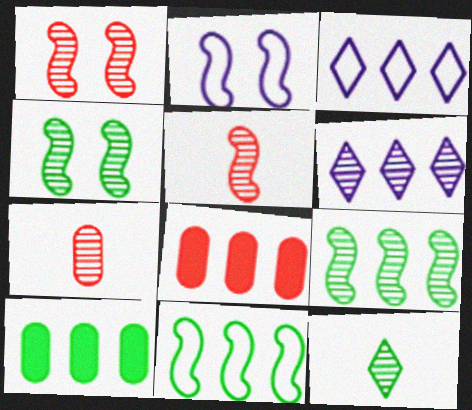[[2, 8, 12], 
[3, 8, 9], 
[4, 6, 7], 
[6, 8, 11]]